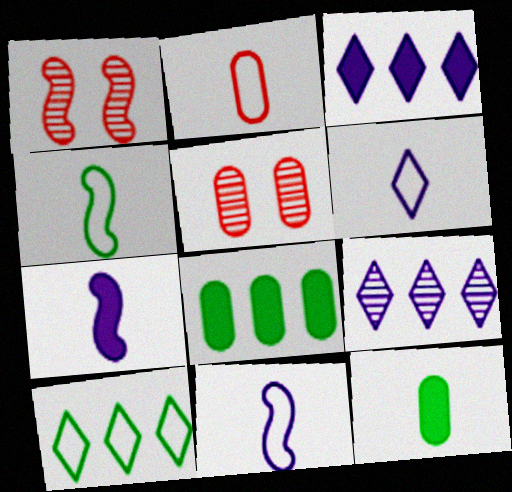[[1, 6, 8], 
[2, 4, 6], 
[3, 4, 5], 
[5, 7, 10]]